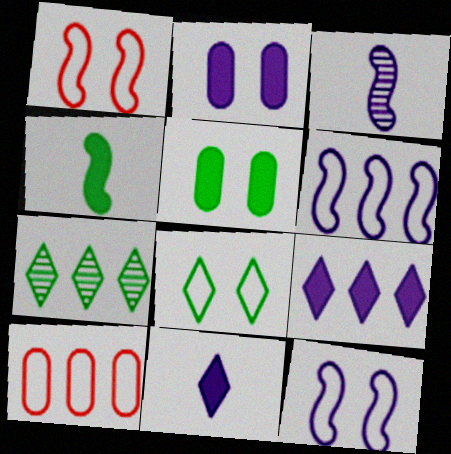[]